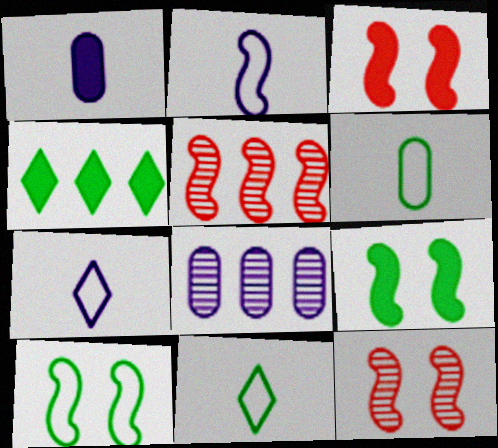[[1, 3, 4], 
[2, 5, 9], 
[3, 8, 11]]